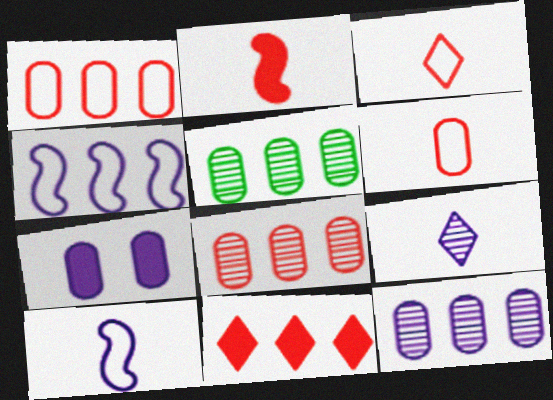[[4, 5, 11], 
[4, 7, 9], 
[5, 6, 7], 
[5, 8, 12]]